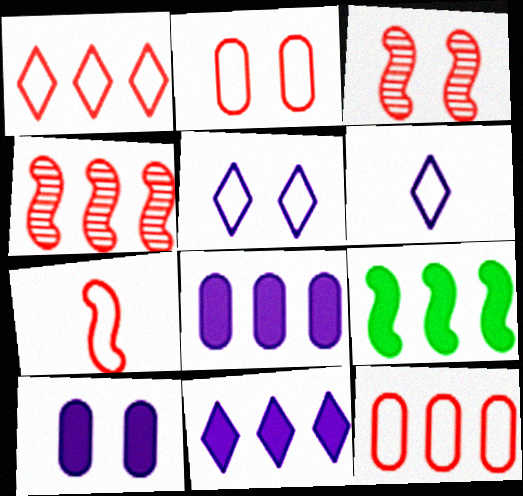[[1, 2, 7]]